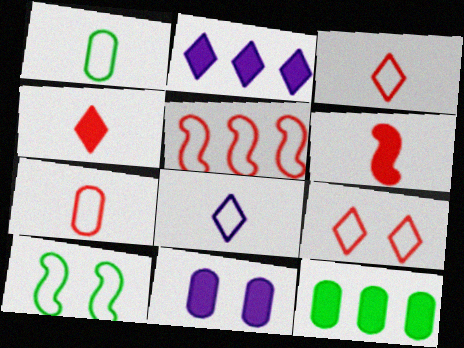[[5, 7, 9]]